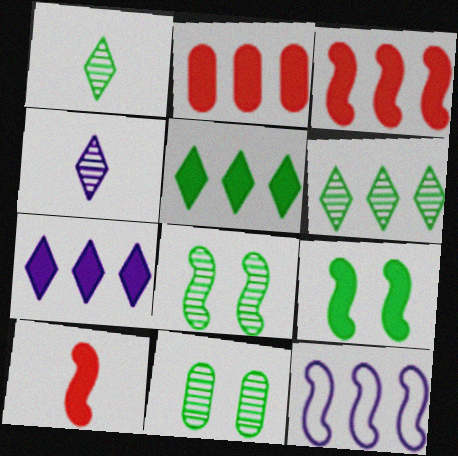[[2, 6, 12], 
[8, 10, 12]]